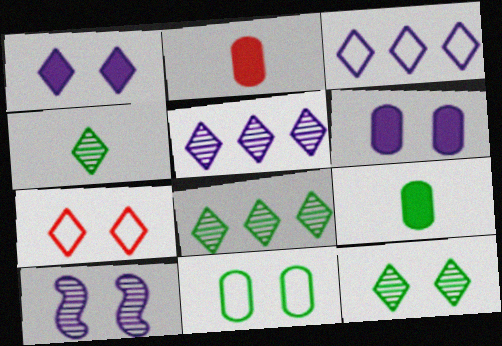[[1, 7, 12], 
[4, 8, 12]]